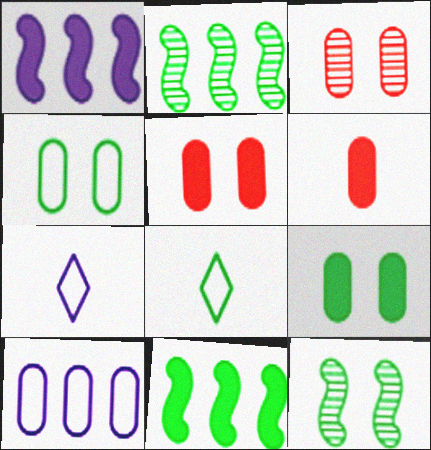[[1, 3, 8], 
[2, 5, 7], 
[2, 8, 9], 
[3, 7, 11]]